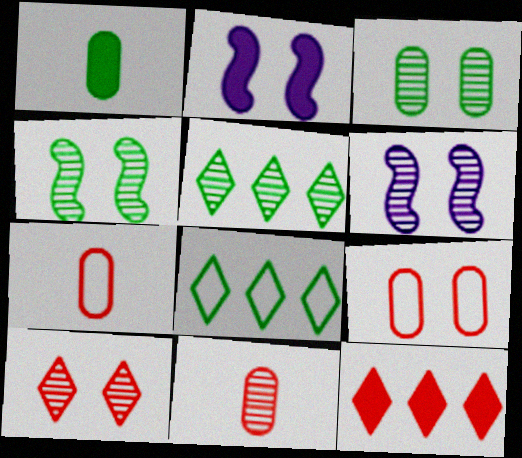[[1, 2, 12], 
[1, 4, 8], 
[2, 5, 7], 
[2, 8, 11], 
[3, 6, 10], 
[5, 6, 11]]